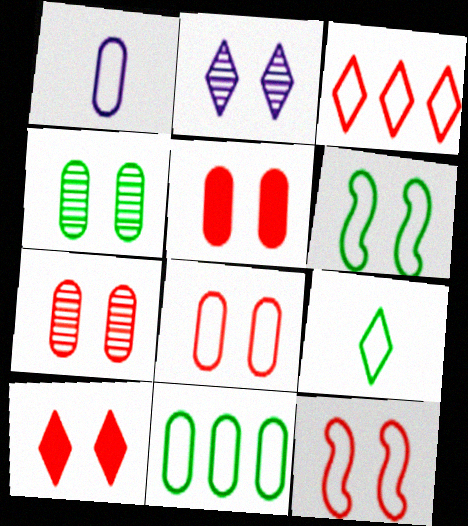[[1, 3, 6], 
[1, 8, 11], 
[2, 5, 6], 
[5, 7, 8], 
[6, 9, 11], 
[7, 10, 12]]